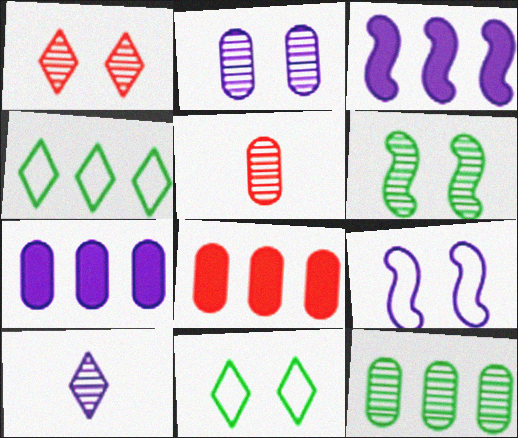[[1, 2, 6], 
[2, 5, 12], 
[3, 5, 11], 
[7, 9, 10]]